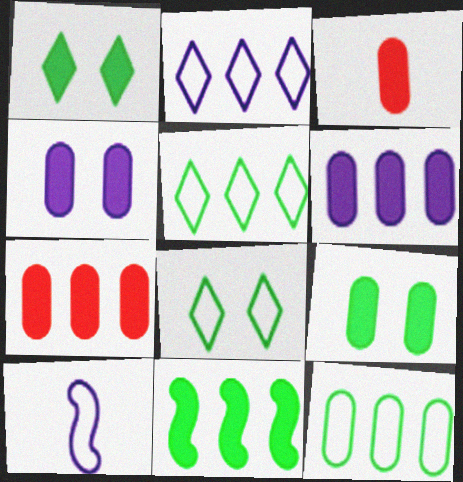[[3, 6, 9]]